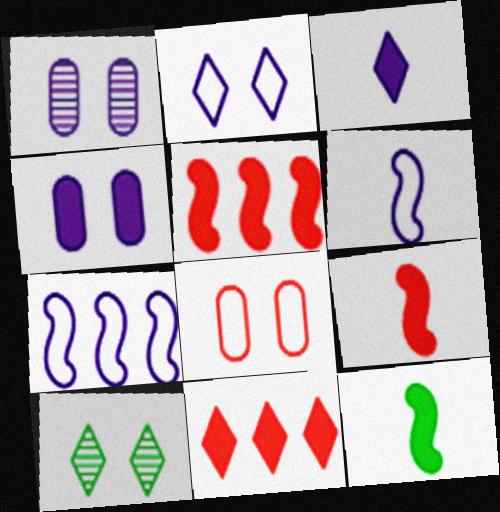[[1, 3, 7], 
[4, 11, 12]]